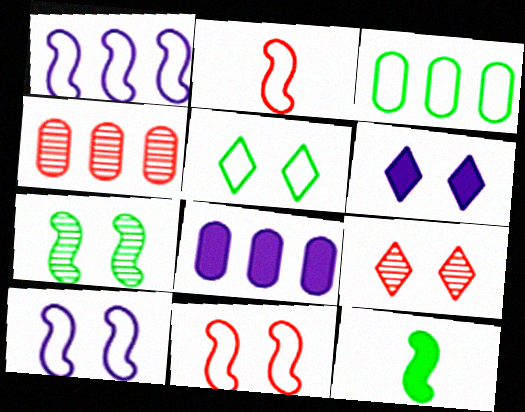[[3, 4, 8], 
[5, 6, 9]]